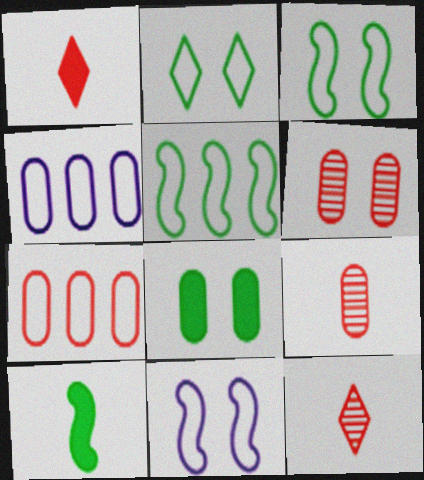[[4, 8, 9]]